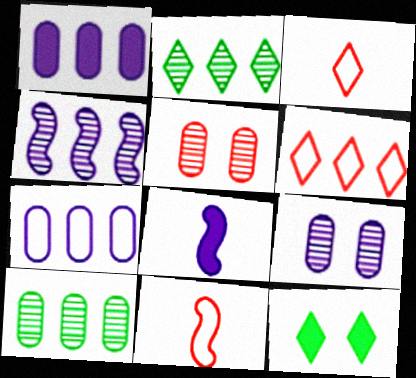[]